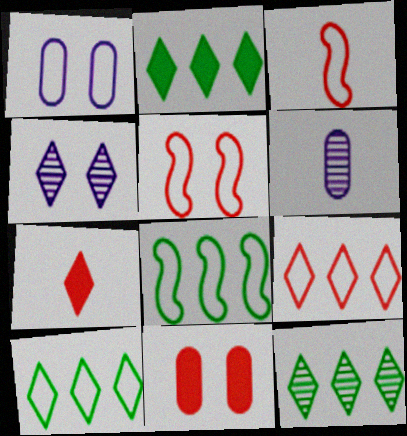[[1, 3, 10], 
[2, 5, 6], 
[2, 10, 12], 
[4, 7, 10]]